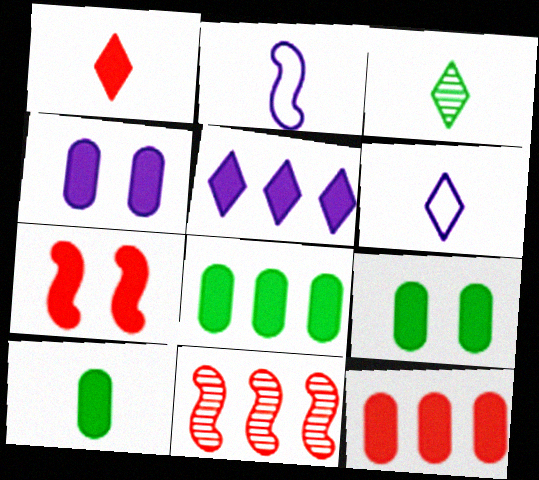[[1, 3, 6], 
[1, 7, 12], 
[4, 10, 12], 
[5, 7, 10], 
[6, 9, 11], 
[8, 9, 10]]